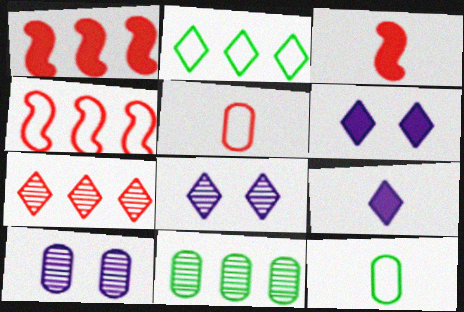[[1, 8, 12], 
[2, 3, 10]]